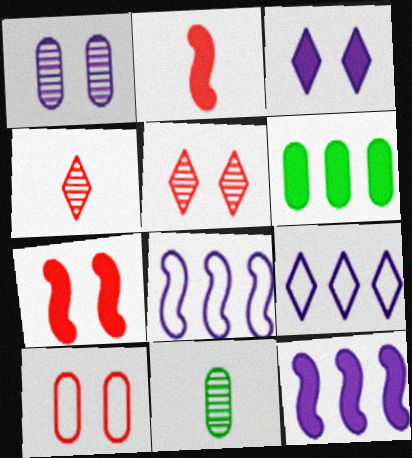[[2, 3, 6], 
[5, 7, 10], 
[7, 9, 11]]